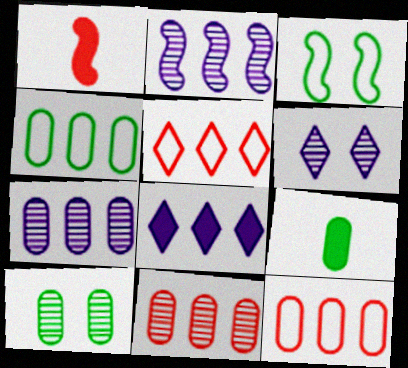[[1, 2, 3], 
[1, 4, 6], 
[4, 9, 10]]